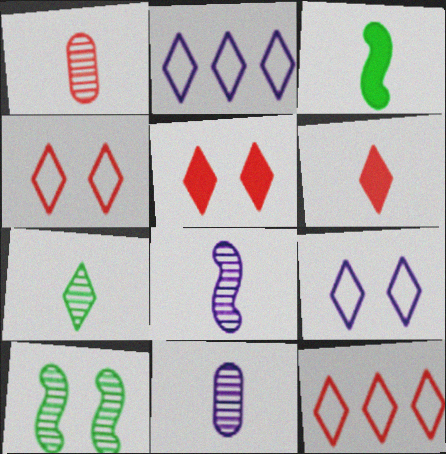[[1, 7, 8], 
[2, 5, 7]]